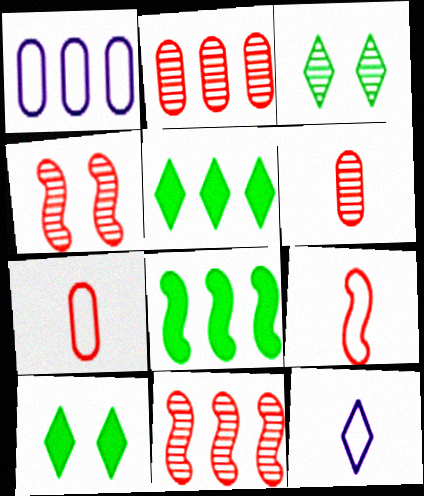[[1, 5, 11]]